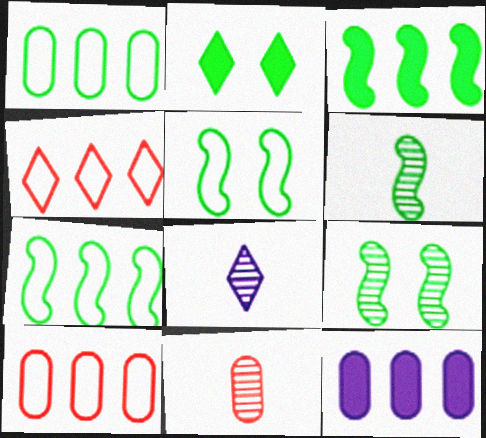[[1, 2, 6], 
[2, 4, 8], 
[3, 5, 6], 
[6, 8, 11]]